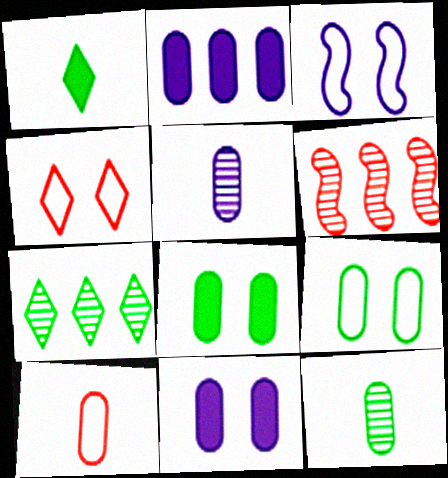[[3, 4, 9]]